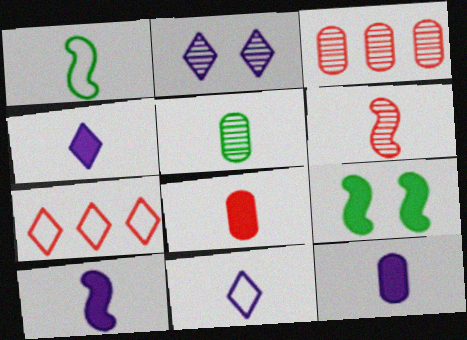[[1, 6, 10], 
[3, 9, 11], 
[4, 10, 12]]